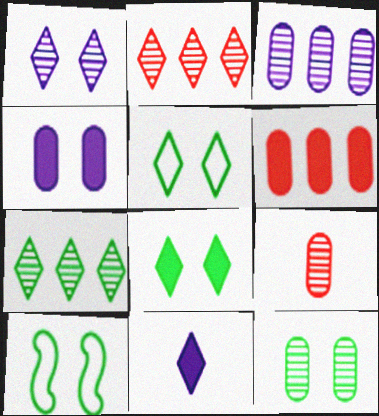[[2, 5, 11], 
[3, 9, 12], 
[8, 10, 12]]